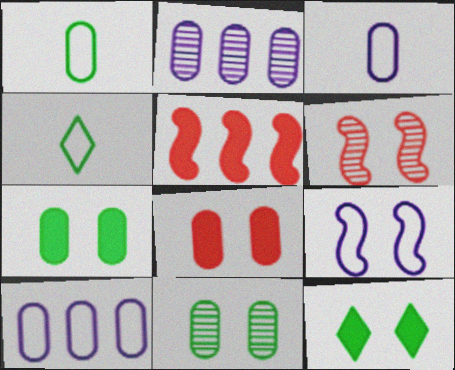[[1, 2, 8]]